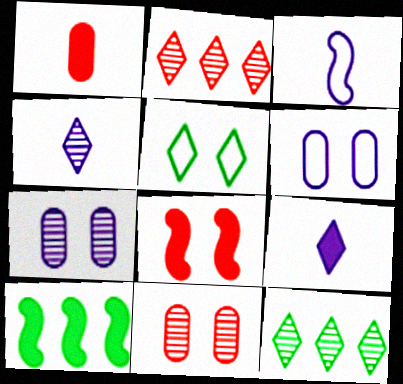[[2, 5, 9], 
[5, 7, 8]]